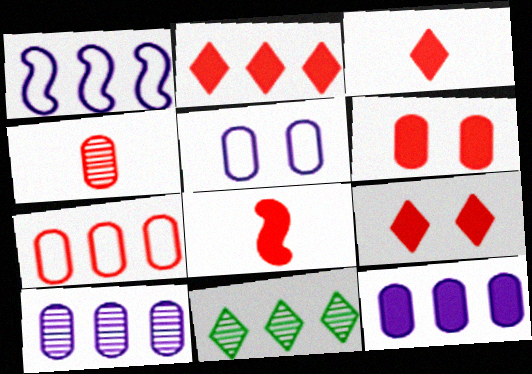[[2, 3, 9], 
[2, 6, 8], 
[4, 6, 7], 
[5, 8, 11]]